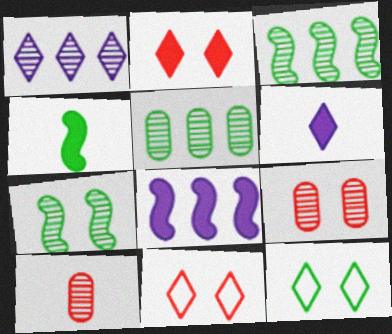[[1, 7, 10], 
[4, 5, 12], 
[8, 10, 12]]